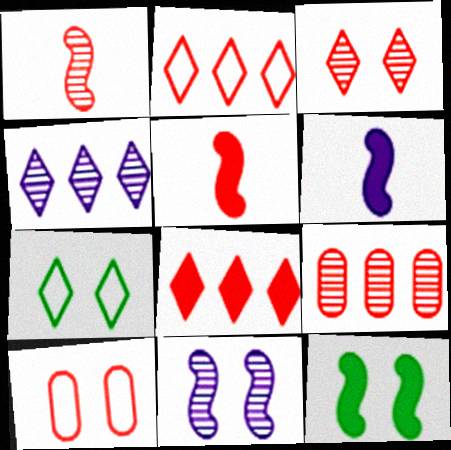[[1, 3, 9], 
[1, 8, 10], 
[6, 7, 9]]